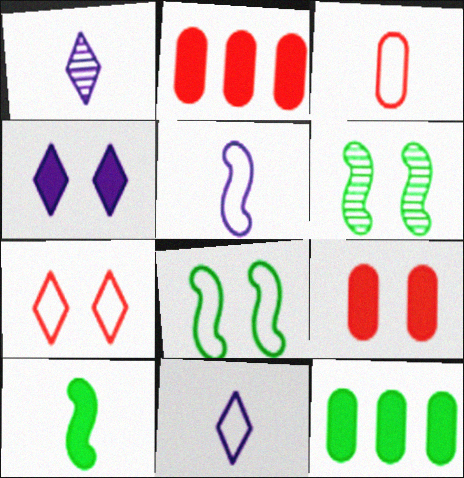[[1, 2, 8], 
[1, 3, 10], 
[2, 4, 10], 
[2, 6, 11]]